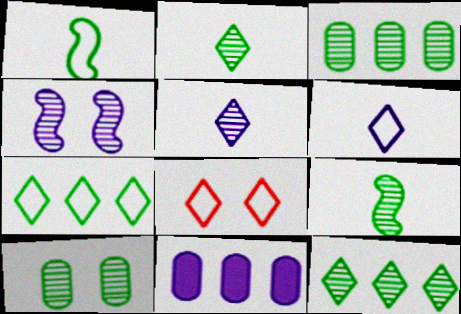[[4, 6, 11], 
[6, 7, 8], 
[8, 9, 11], 
[9, 10, 12]]